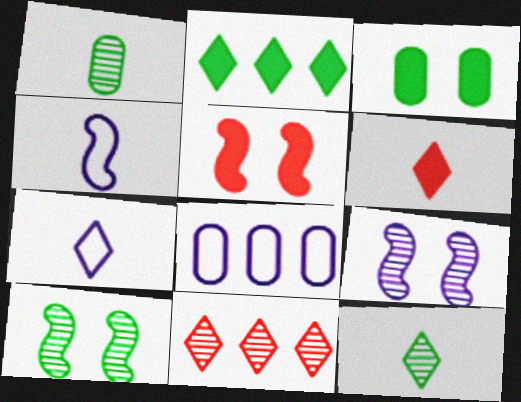[[1, 4, 6], 
[1, 9, 11], 
[3, 4, 11], 
[5, 8, 12], 
[6, 7, 12], 
[6, 8, 10]]